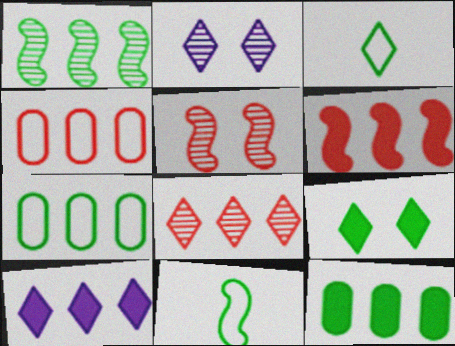[[1, 4, 10], 
[4, 6, 8], 
[6, 10, 12]]